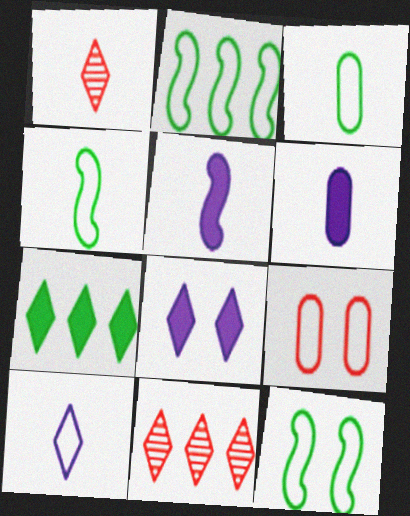[[1, 3, 5], 
[1, 4, 6], 
[2, 4, 12], 
[2, 9, 10], 
[6, 11, 12]]